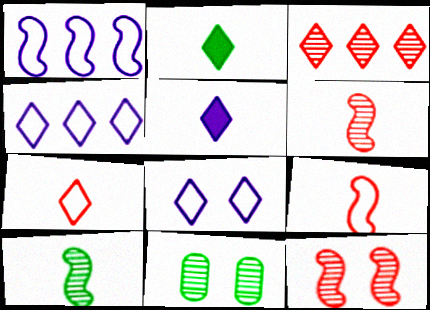[[2, 3, 8]]